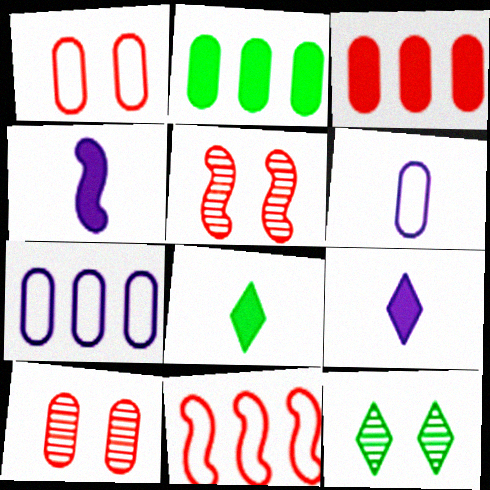[[2, 6, 10], 
[5, 7, 8]]